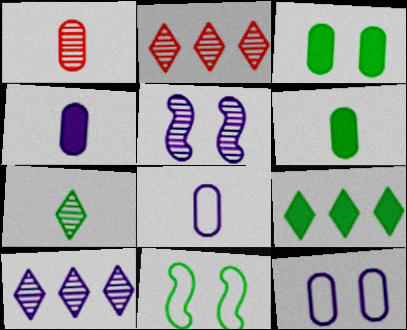[[1, 6, 8], 
[2, 4, 11]]